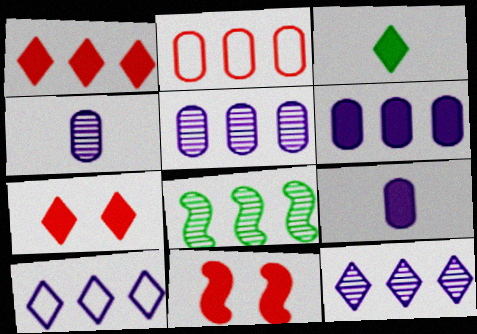[[3, 6, 11]]